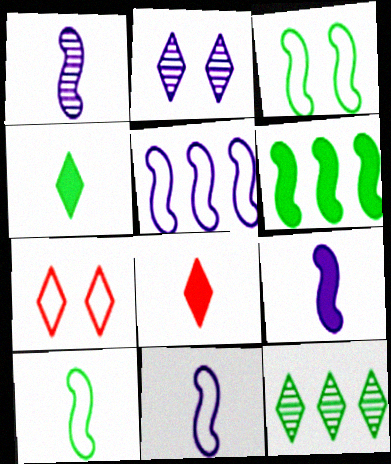[[1, 9, 11]]